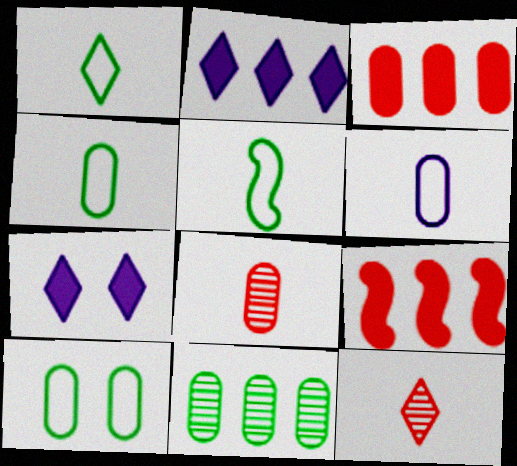[[1, 4, 5]]